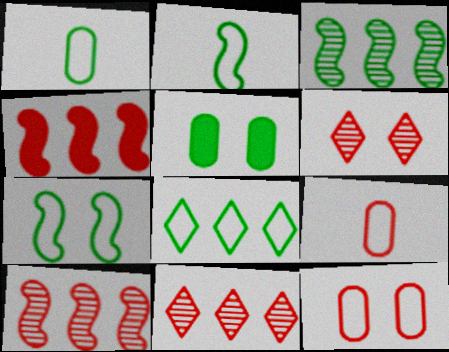[[1, 7, 8], 
[4, 6, 9]]